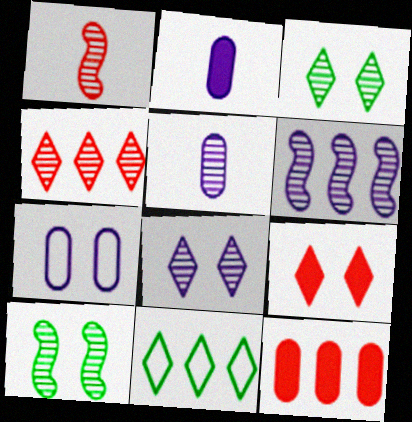[[1, 6, 10], 
[4, 5, 10], 
[5, 6, 8], 
[6, 11, 12], 
[7, 9, 10]]